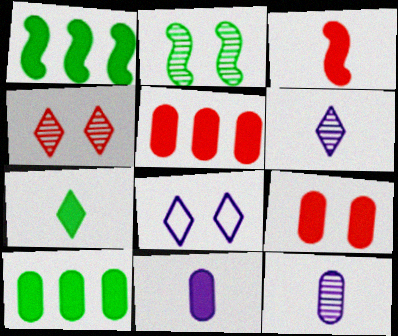[[2, 8, 9], 
[3, 7, 11], 
[9, 10, 11]]